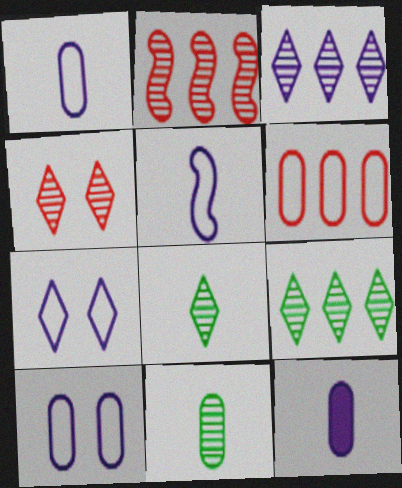[[3, 4, 8]]